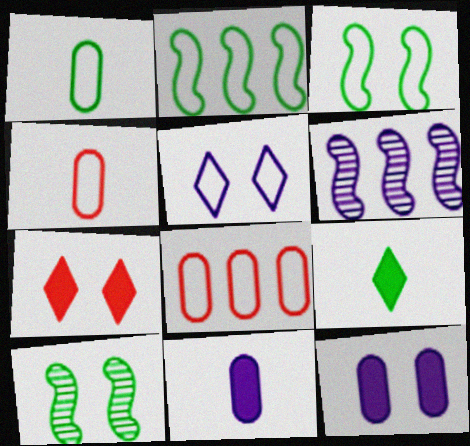[[1, 6, 7], 
[2, 4, 5], 
[5, 6, 11]]